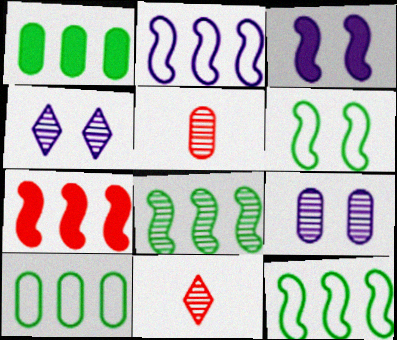[[2, 7, 8], 
[3, 10, 11], 
[4, 5, 8], 
[8, 9, 11]]